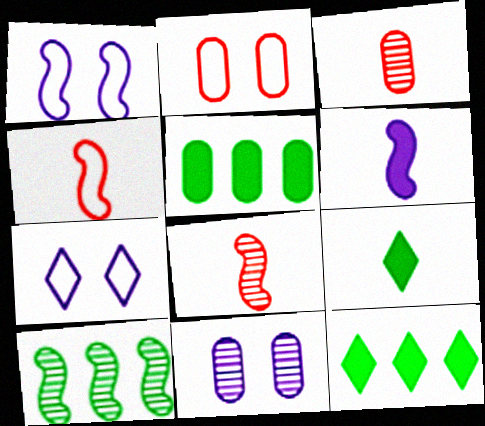[[1, 3, 12], 
[4, 11, 12], 
[5, 7, 8]]